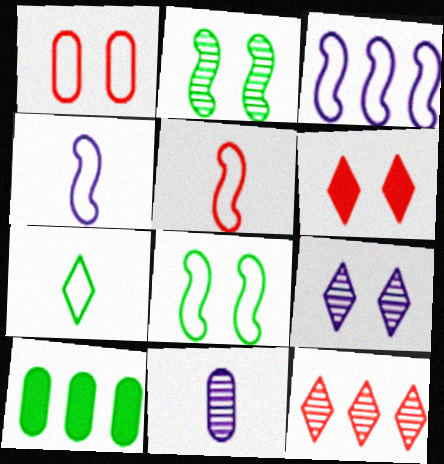[[1, 3, 7], 
[1, 10, 11], 
[2, 7, 10], 
[2, 11, 12], 
[3, 5, 8], 
[3, 10, 12], 
[5, 9, 10]]